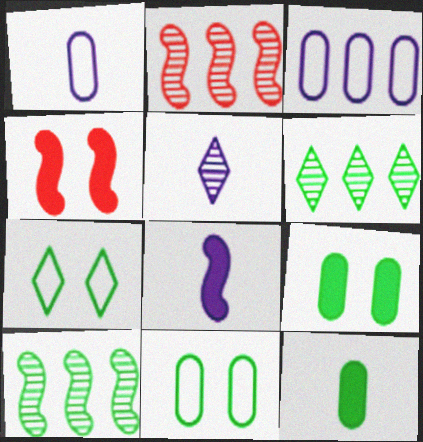[[1, 4, 6], 
[1, 5, 8], 
[7, 10, 12]]